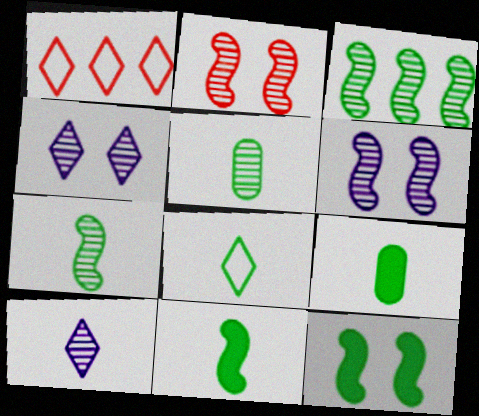[[1, 6, 9], 
[5, 8, 11], 
[7, 8, 9]]